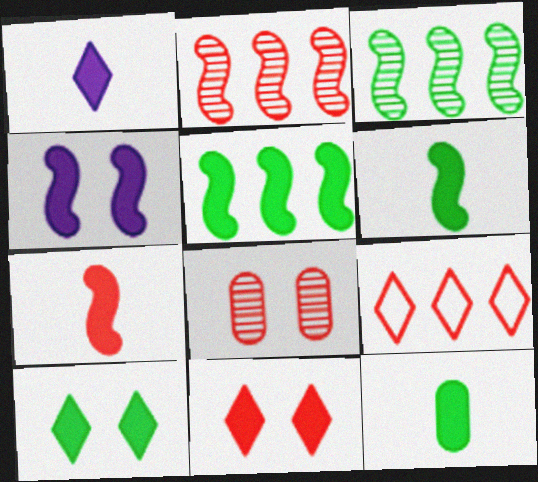[[1, 7, 12], 
[4, 5, 7], 
[5, 10, 12], 
[7, 8, 9]]